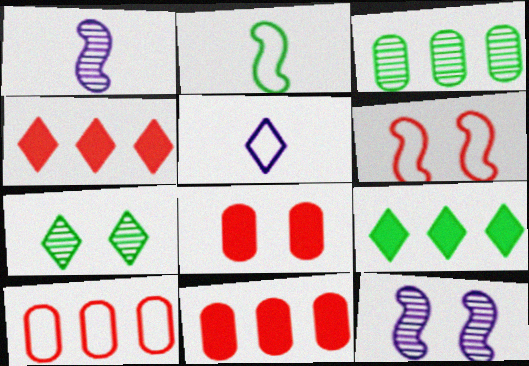[[4, 5, 7]]